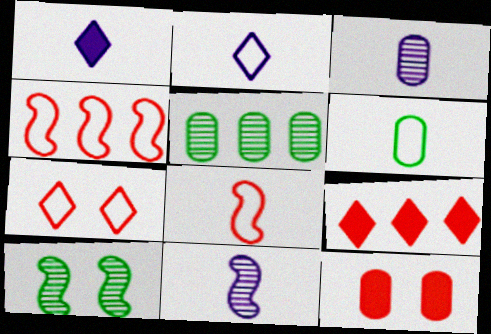[[2, 6, 8]]